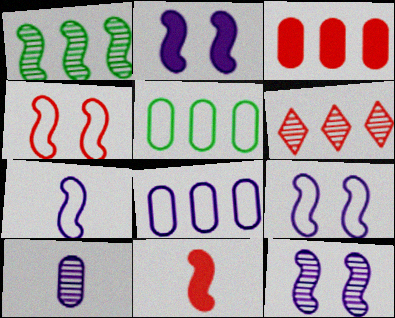[[1, 9, 11], 
[2, 9, 12]]